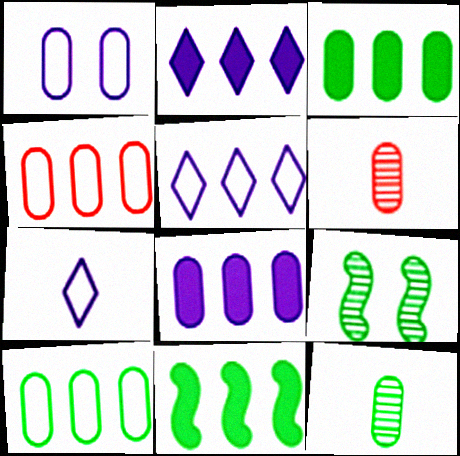[[1, 3, 6]]